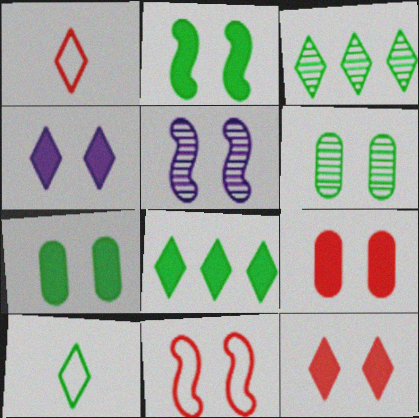[[1, 3, 4], 
[2, 4, 9], 
[2, 5, 11], 
[4, 6, 11]]